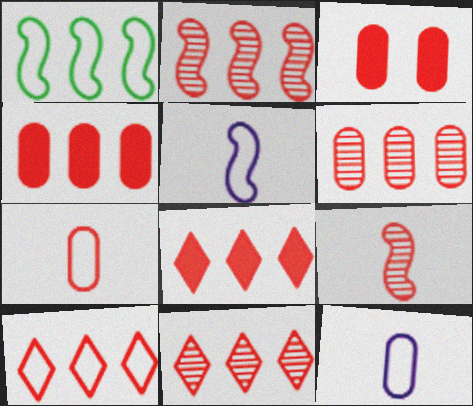[[2, 4, 10], 
[2, 6, 11], 
[3, 6, 7], 
[3, 9, 10], 
[8, 10, 11]]